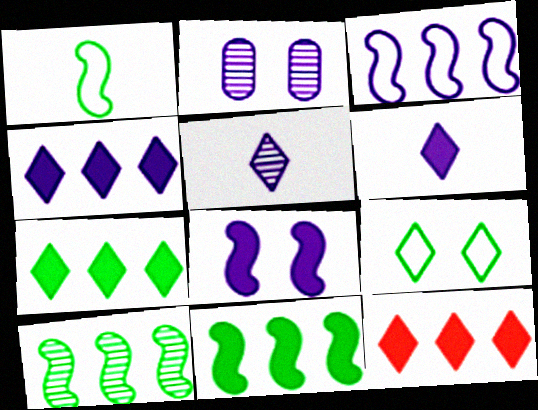[[1, 2, 12], 
[2, 3, 6], 
[4, 7, 12], 
[5, 9, 12]]